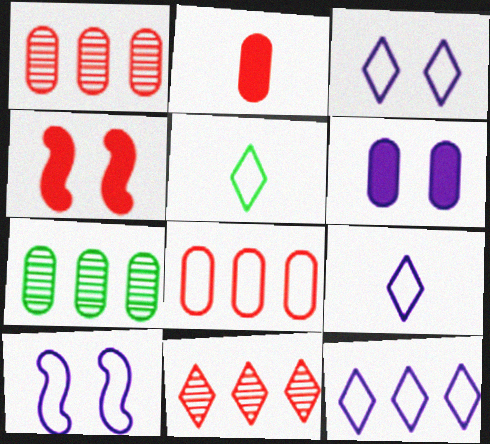[[3, 9, 12], 
[4, 7, 9], 
[5, 8, 10]]